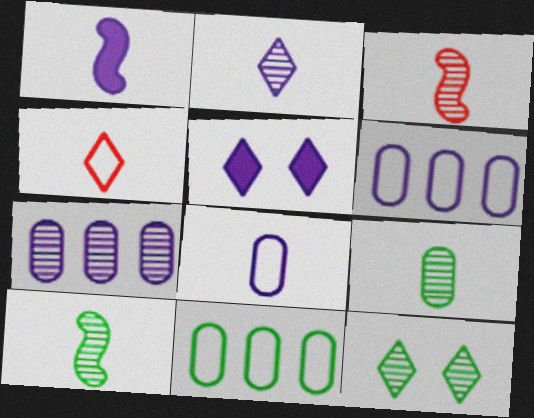[[1, 2, 8], 
[1, 4, 9], 
[2, 3, 9], 
[3, 5, 11], 
[3, 7, 12]]